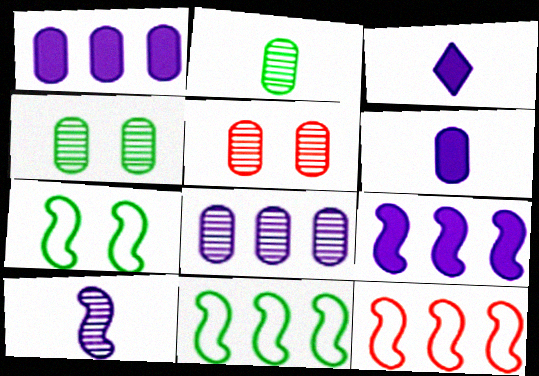[[2, 5, 8], 
[3, 4, 12], 
[3, 5, 11]]